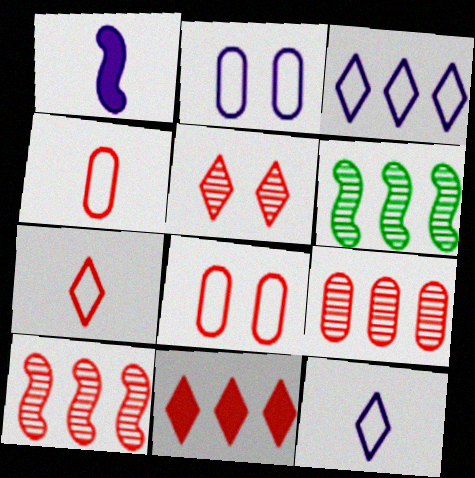[[5, 7, 11]]